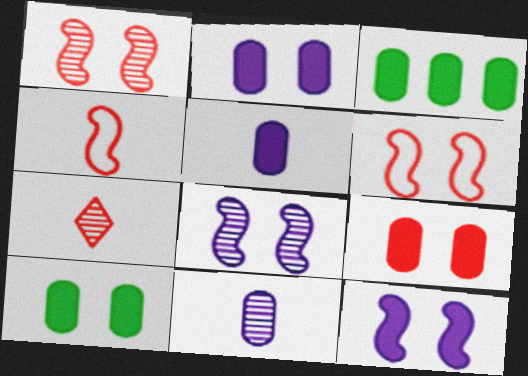[[2, 9, 10], 
[3, 5, 9]]